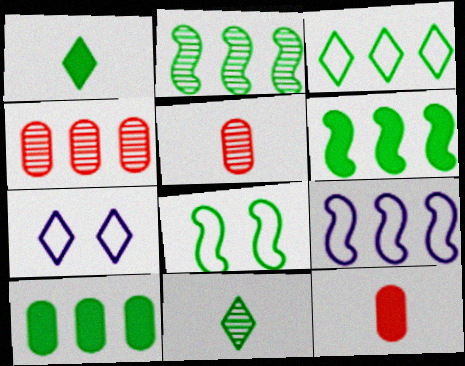[[2, 3, 10], 
[2, 7, 12], 
[5, 6, 7], 
[8, 10, 11]]